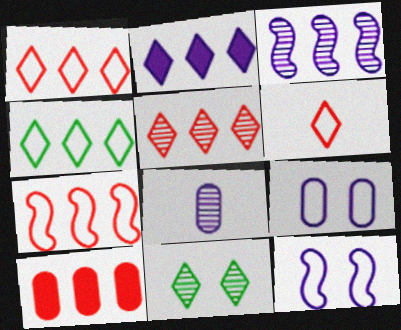[[2, 4, 5], 
[2, 6, 11], 
[2, 8, 12], 
[3, 4, 10], 
[5, 7, 10]]